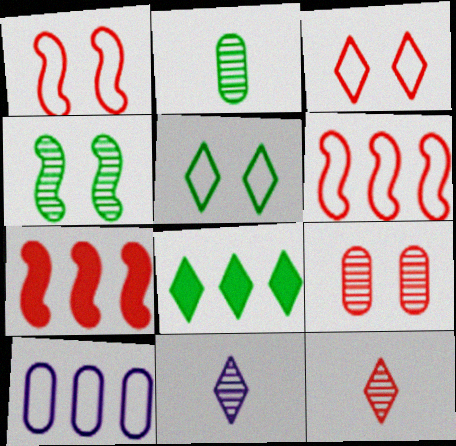[[3, 8, 11]]